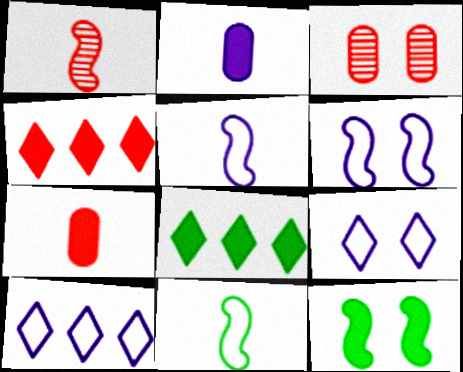[[2, 4, 12], 
[3, 5, 8], 
[3, 9, 12]]